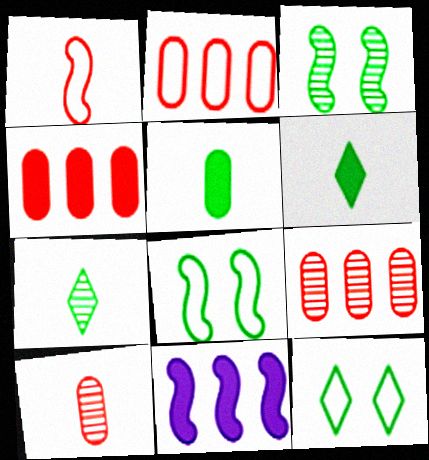[[1, 3, 11], 
[2, 4, 9], 
[10, 11, 12]]